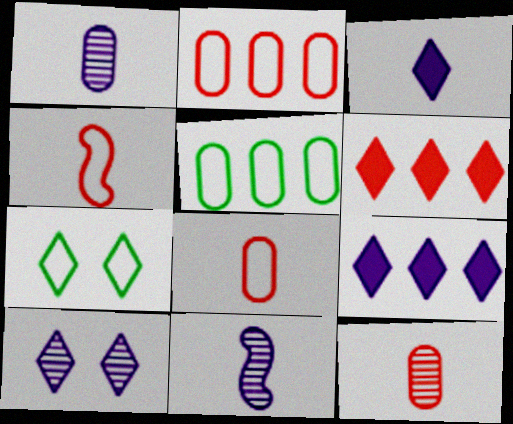[]